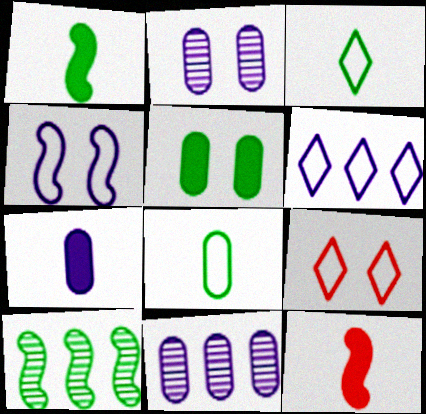[[1, 9, 11], 
[3, 5, 10], 
[3, 6, 9], 
[4, 10, 12], 
[7, 9, 10]]